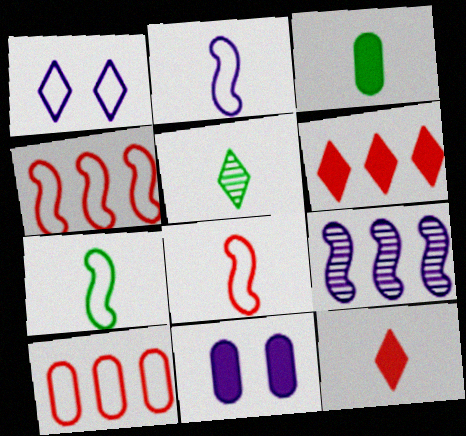[[1, 5, 6], 
[1, 7, 10], 
[2, 7, 8], 
[3, 5, 7], 
[4, 5, 11]]